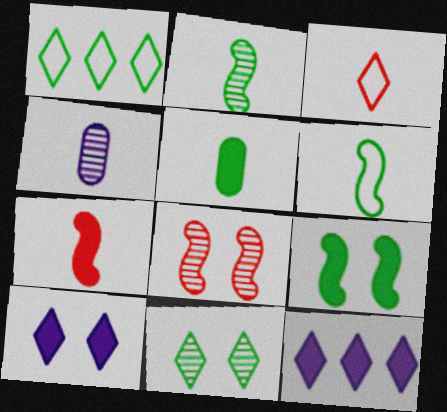[[3, 11, 12]]